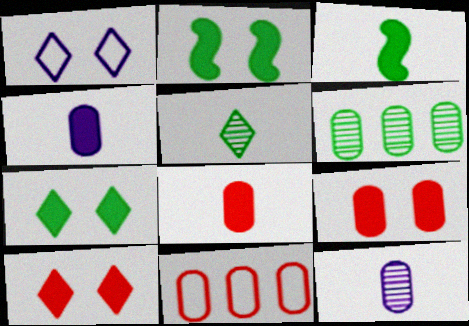[]